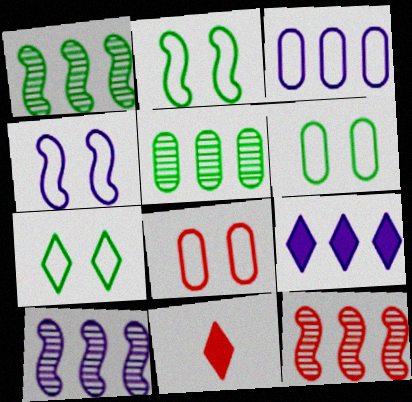[[1, 10, 12], 
[2, 6, 7], 
[3, 9, 10], 
[4, 5, 11], 
[4, 7, 8], 
[6, 10, 11], 
[8, 11, 12]]